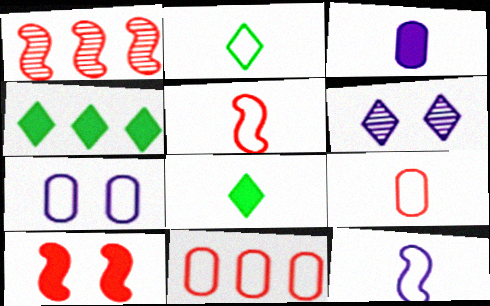[[1, 5, 10], 
[1, 7, 8], 
[2, 9, 12], 
[3, 4, 10]]